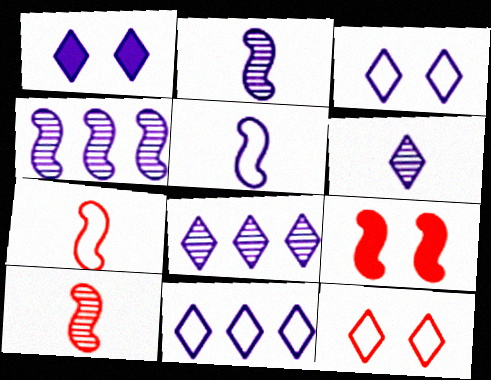[[1, 6, 11]]